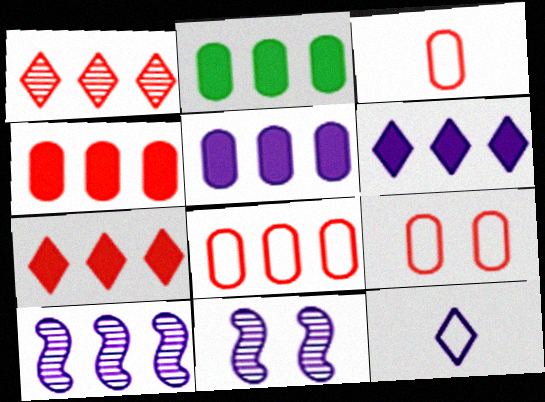[[2, 4, 5], 
[3, 8, 9], 
[5, 11, 12]]